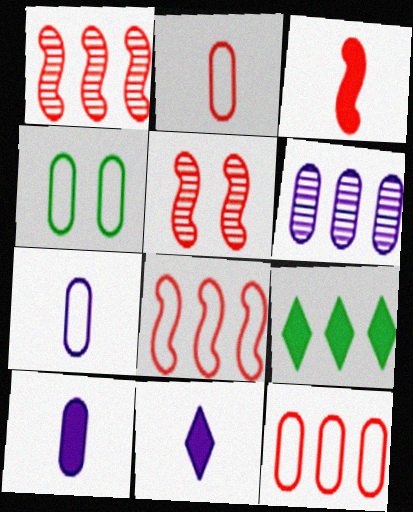[[1, 4, 11], 
[3, 5, 8], 
[4, 7, 12], 
[5, 7, 9], 
[6, 8, 9]]